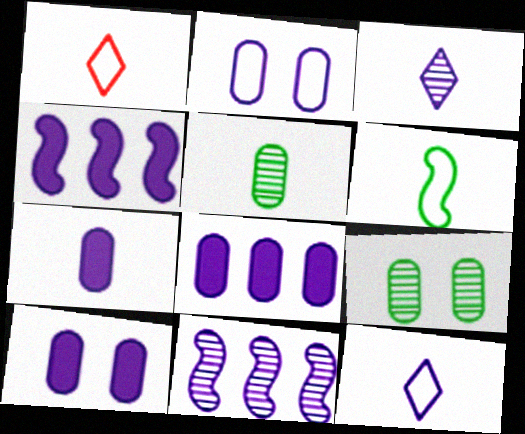[[1, 4, 9], 
[2, 3, 4], 
[7, 8, 10], 
[10, 11, 12]]